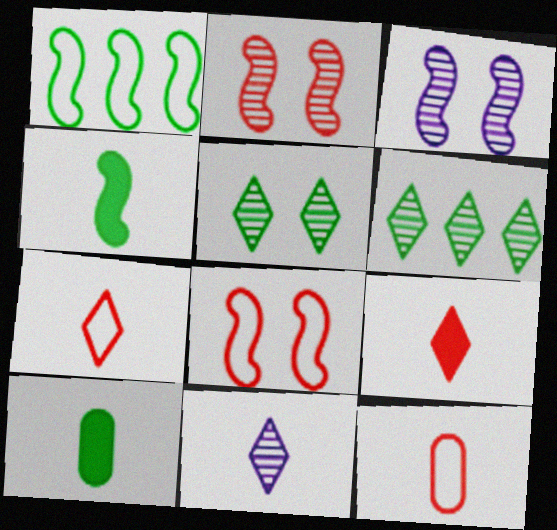[[1, 5, 10], 
[4, 11, 12]]